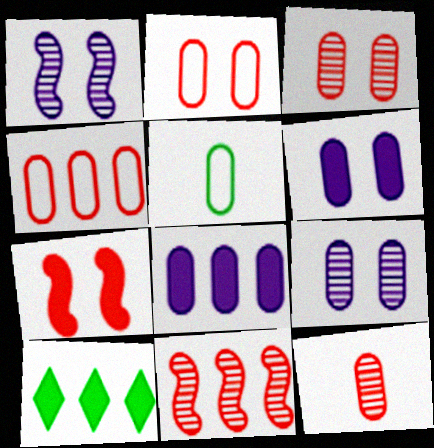[[3, 5, 8]]